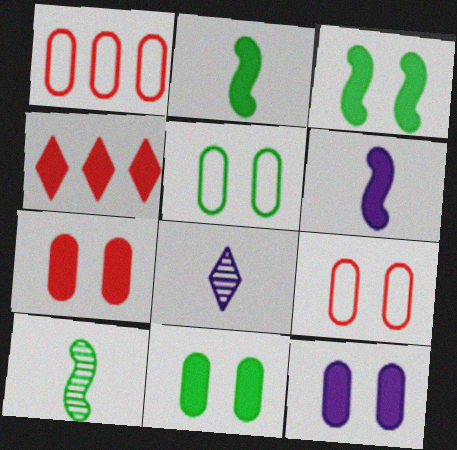[[1, 3, 8], 
[2, 4, 12], 
[4, 6, 11], 
[7, 11, 12]]